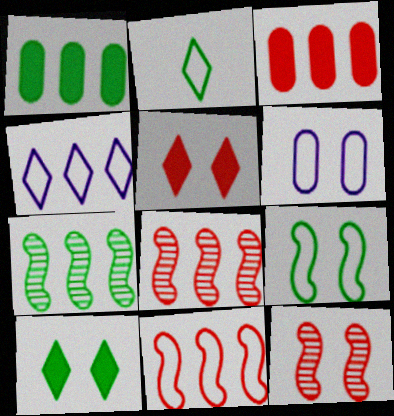[[1, 4, 8], 
[2, 6, 11], 
[3, 4, 7], 
[6, 10, 12]]